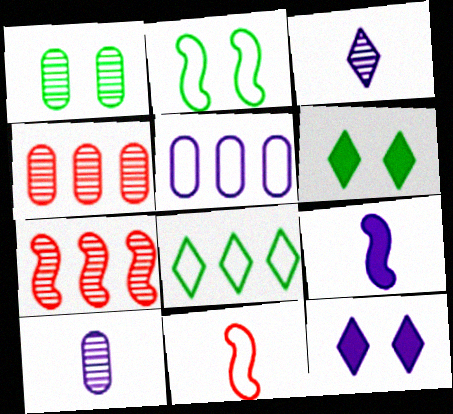[[1, 2, 6], 
[1, 3, 7], 
[1, 4, 10], 
[2, 7, 9]]